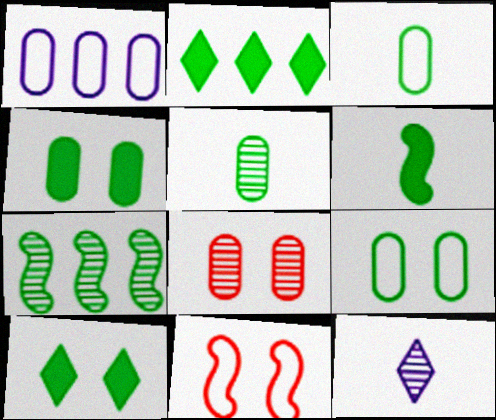[[2, 4, 6], 
[3, 7, 10], 
[7, 8, 12]]